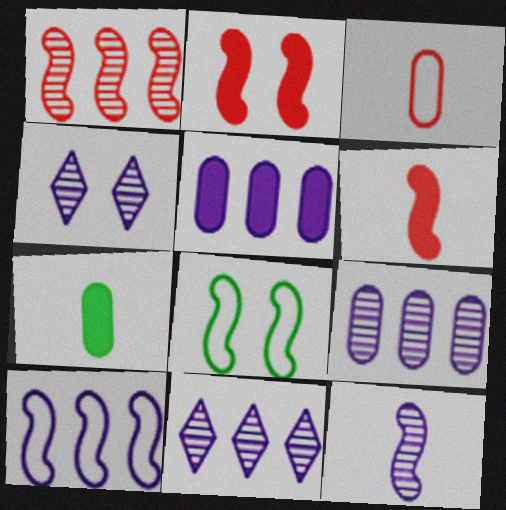[[4, 9, 12], 
[5, 10, 11]]